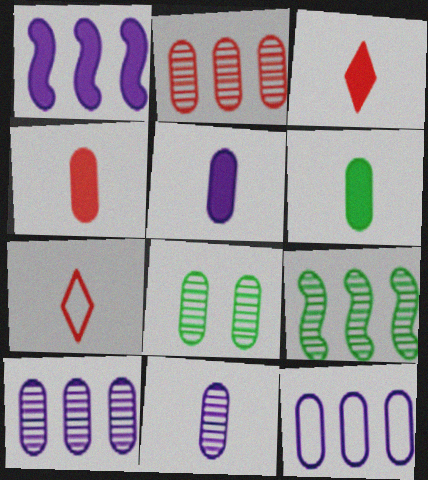[[1, 7, 8], 
[2, 8, 11], 
[4, 5, 6], 
[4, 8, 12]]